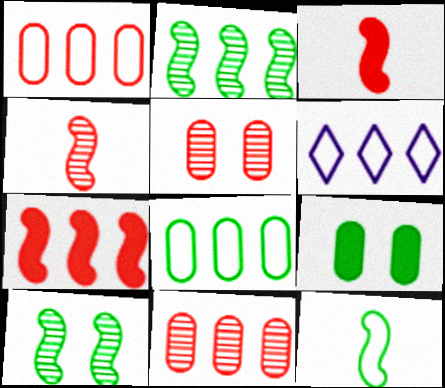[[4, 6, 9]]